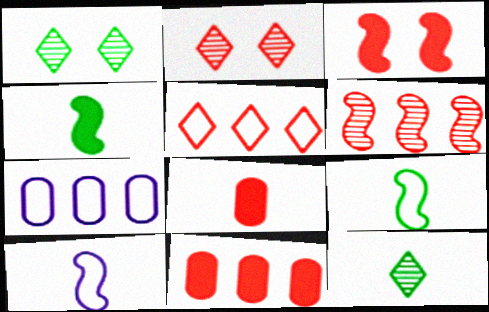[[1, 10, 11], 
[2, 4, 7], 
[3, 7, 12], 
[5, 6, 11], 
[8, 10, 12]]